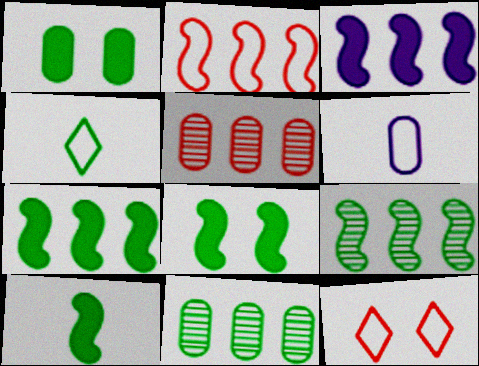[[1, 4, 9], 
[1, 5, 6], 
[2, 3, 9], 
[4, 8, 11], 
[7, 8, 10]]